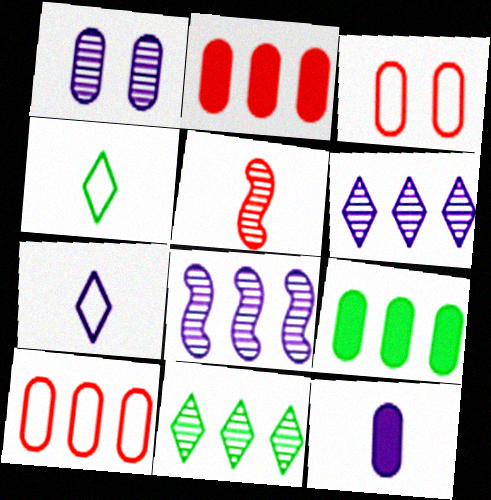[[1, 5, 11], 
[4, 5, 12]]